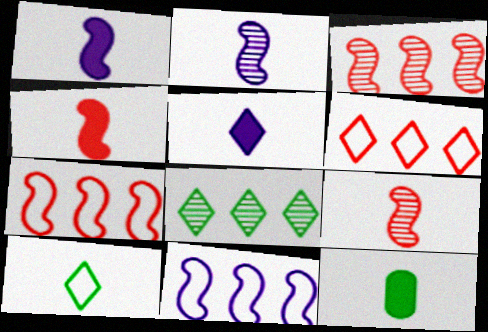[[4, 5, 12]]